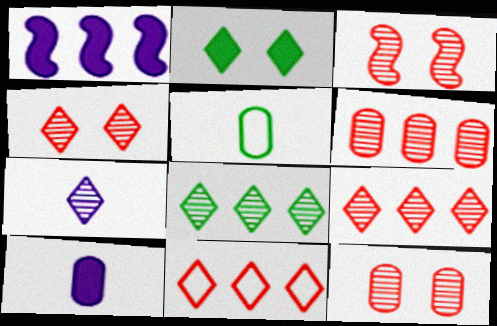[[1, 4, 5], 
[2, 7, 11], 
[3, 4, 12], 
[4, 7, 8]]